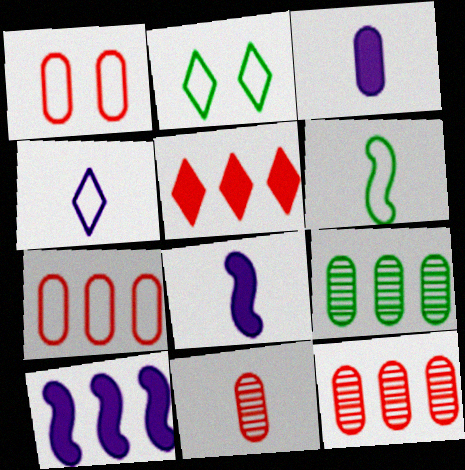[[1, 3, 9], 
[2, 8, 12], 
[2, 10, 11]]